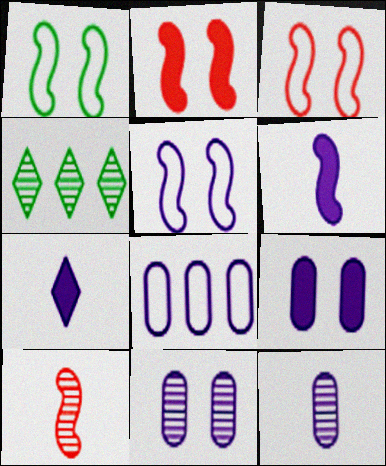[[1, 3, 5], 
[4, 10, 11], 
[8, 9, 12]]